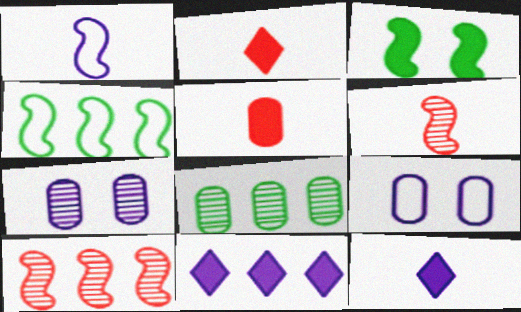[[1, 3, 10], 
[1, 7, 11], 
[2, 4, 7], 
[3, 5, 11], 
[5, 8, 9]]